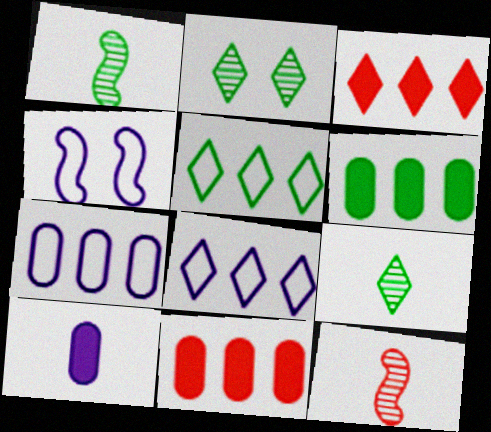[[4, 9, 11]]